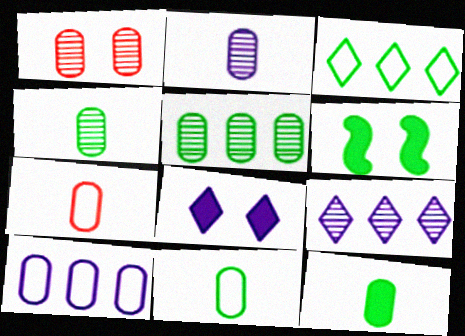[[1, 2, 5], 
[1, 10, 12], 
[2, 7, 12], 
[3, 4, 6], 
[4, 11, 12], 
[6, 7, 9]]